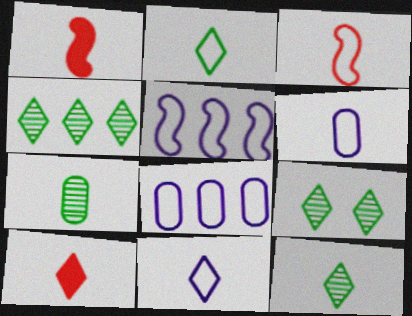[[1, 6, 12], 
[1, 7, 11], 
[1, 8, 9], 
[2, 3, 6], 
[4, 9, 12], 
[10, 11, 12]]